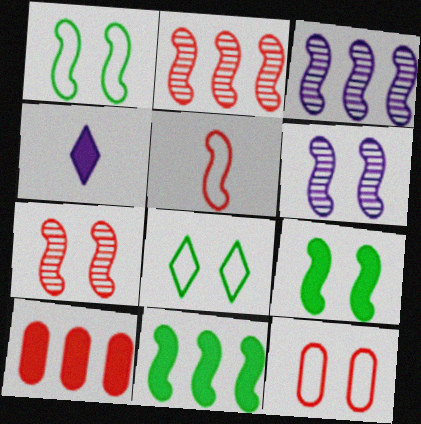[[3, 5, 9], 
[4, 9, 10], 
[5, 6, 11]]